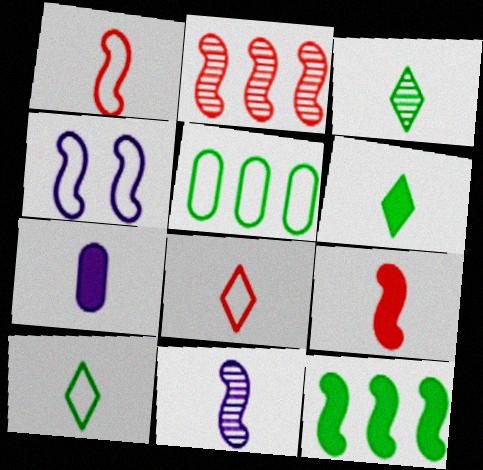[[1, 3, 7], 
[3, 6, 10], 
[4, 5, 8], 
[6, 7, 9]]